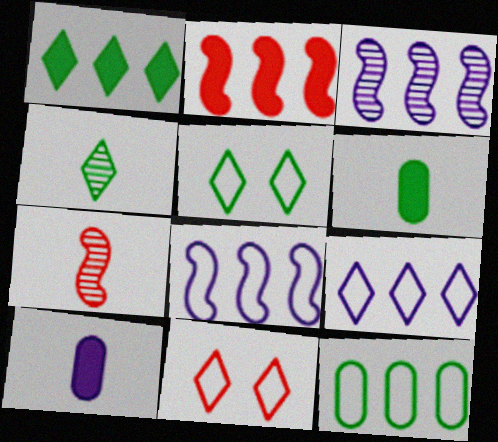[[1, 4, 5], 
[3, 6, 11]]